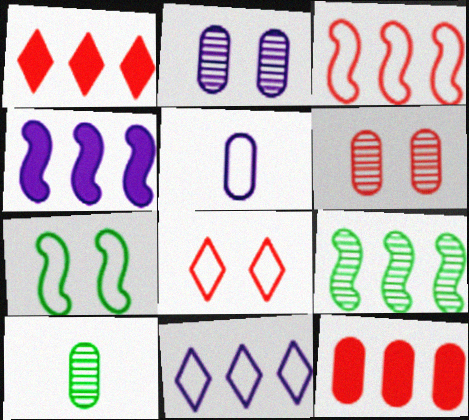[[3, 4, 9], 
[4, 8, 10], 
[9, 11, 12]]